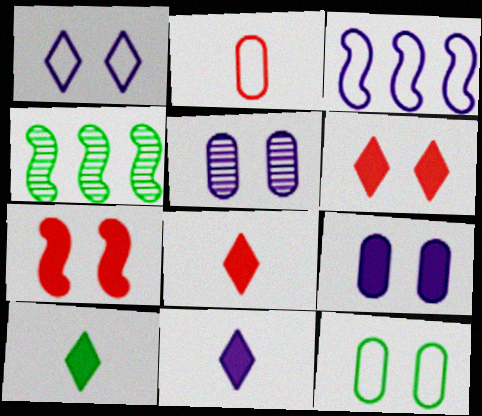[[3, 5, 11], 
[4, 10, 12], 
[8, 10, 11]]